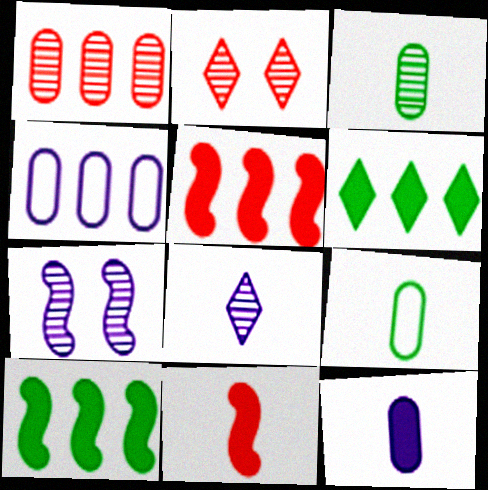[[8, 9, 11]]